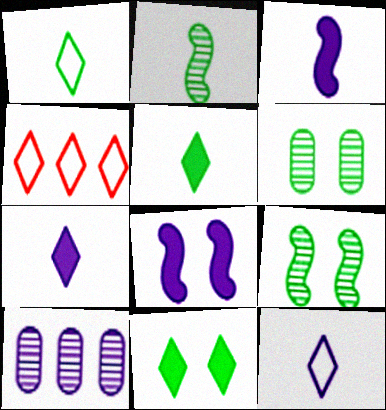[[3, 4, 6], 
[8, 10, 12]]